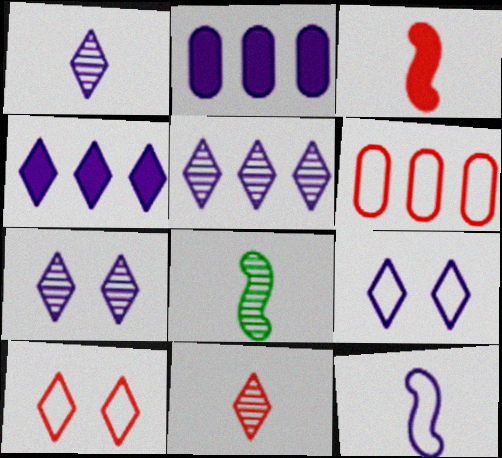[[1, 4, 9], 
[1, 5, 7], 
[2, 7, 12], 
[2, 8, 10], 
[3, 8, 12]]